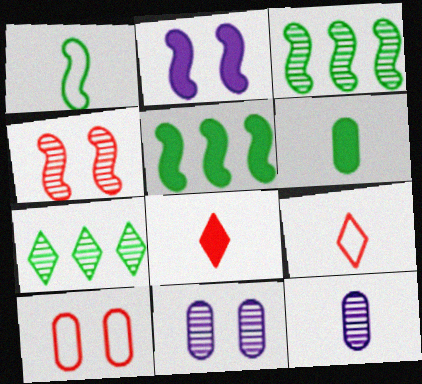[[1, 8, 12], 
[4, 7, 12], 
[5, 9, 11]]